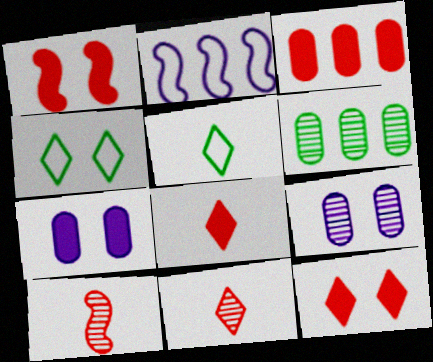[[1, 3, 8], 
[1, 4, 9]]